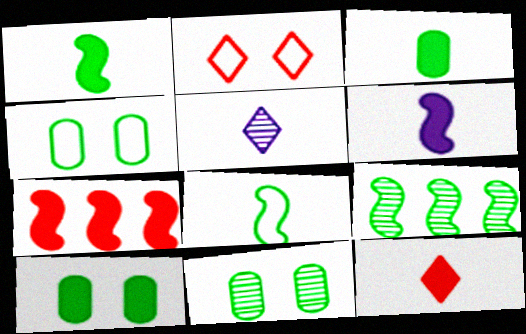[[3, 6, 12], 
[4, 5, 7], 
[4, 10, 11]]